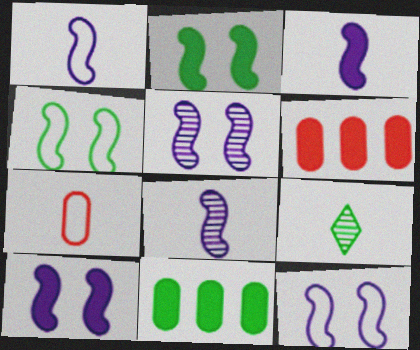[[1, 3, 8], 
[3, 7, 9], 
[4, 9, 11], 
[5, 10, 12], 
[6, 9, 12]]